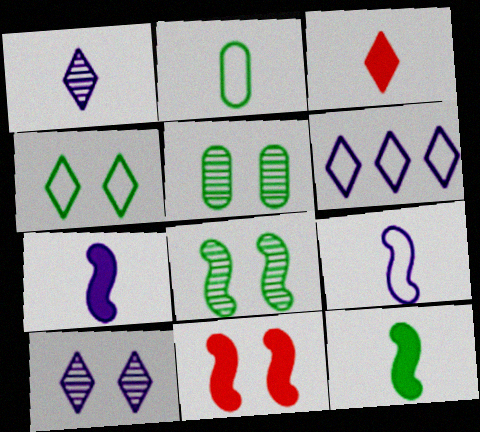[]